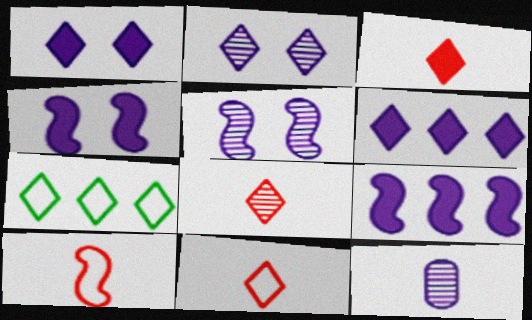[[1, 7, 8], 
[2, 3, 7], 
[3, 8, 11]]